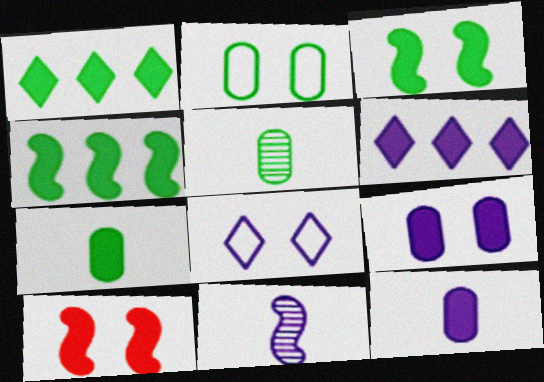[[1, 3, 7], 
[1, 10, 12], 
[6, 7, 10]]